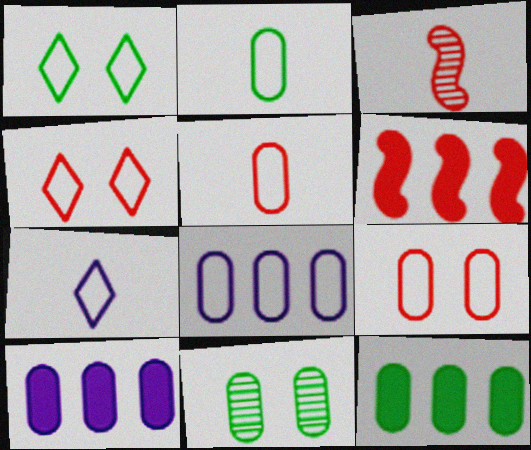[[1, 3, 10], 
[2, 8, 9], 
[2, 11, 12], 
[5, 10, 11], 
[6, 7, 11]]